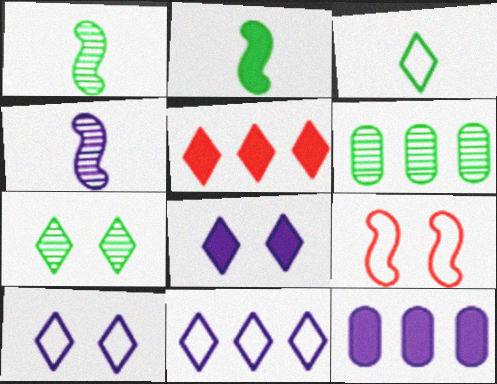[[1, 6, 7], 
[4, 10, 12]]